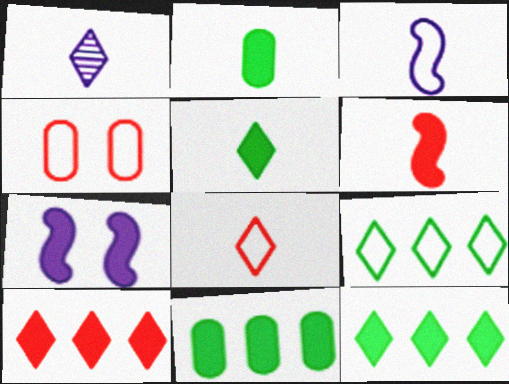[[1, 5, 8], 
[2, 7, 10], 
[3, 4, 9]]